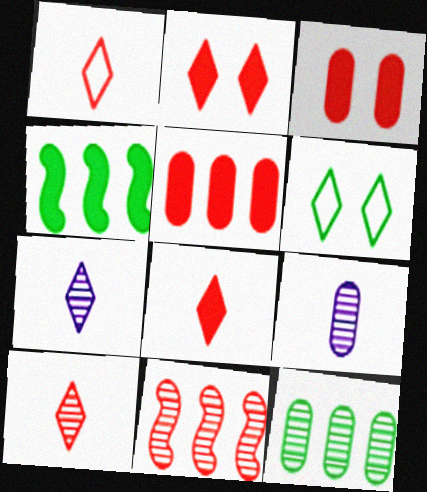[[1, 3, 11], 
[1, 8, 10]]